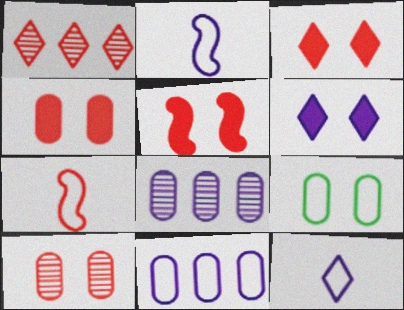[[1, 4, 7], 
[2, 6, 8], 
[3, 4, 5]]